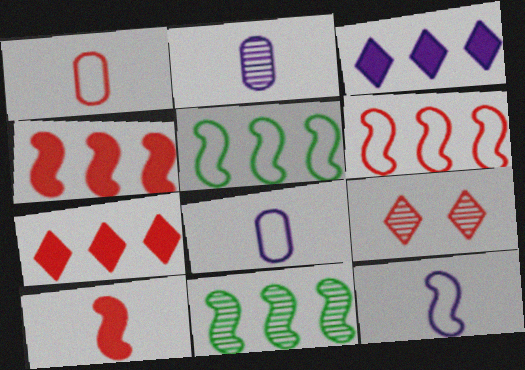[[1, 4, 9], 
[2, 9, 11]]